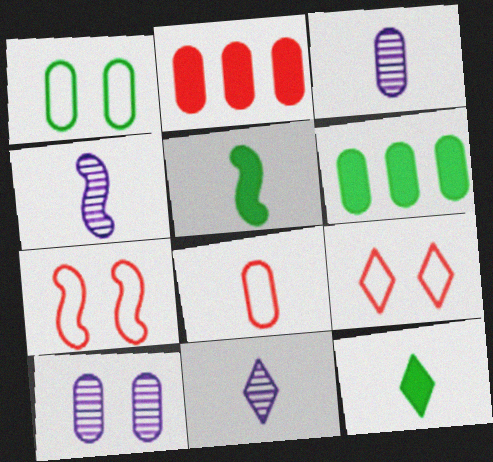[[1, 2, 3], 
[3, 4, 11], 
[4, 6, 9], 
[4, 8, 12], 
[5, 8, 11], 
[6, 7, 11], 
[6, 8, 10]]